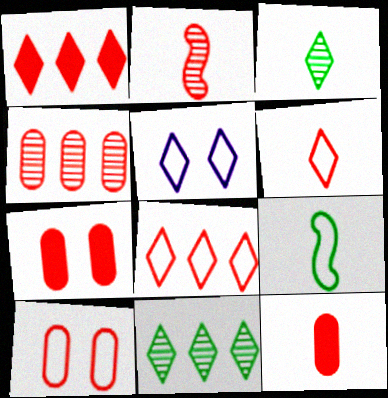[[1, 2, 10], 
[1, 3, 5], 
[2, 6, 12], 
[2, 7, 8], 
[4, 10, 12]]